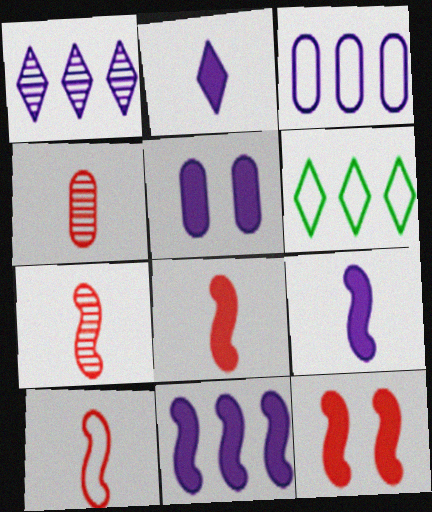[[1, 3, 11], 
[2, 5, 11], 
[5, 6, 7], 
[7, 8, 10]]